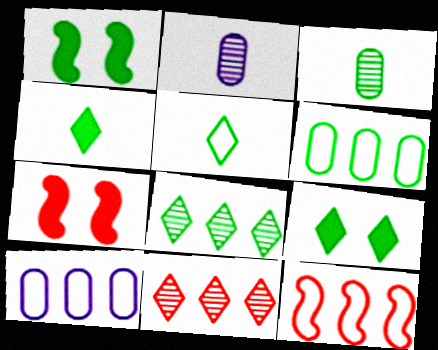[[2, 9, 12], 
[5, 8, 9]]